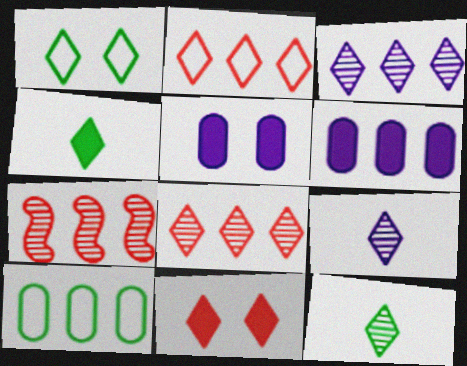[]